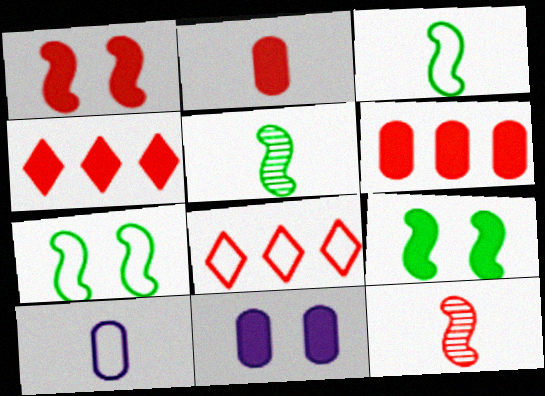[[1, 2, 4], 
[5, 8, 11], 
[7, 8, 10]]